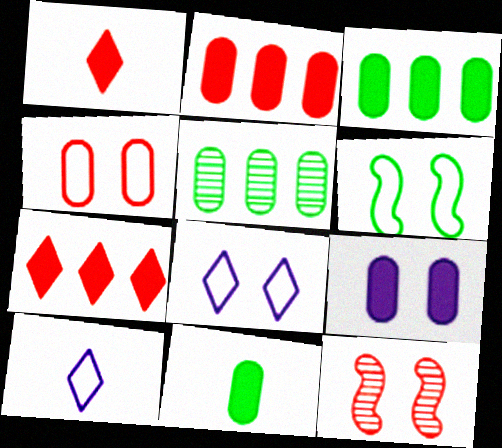[[2, 9, 11], 
[3, 10, 12], 
[4, 6, 8]]